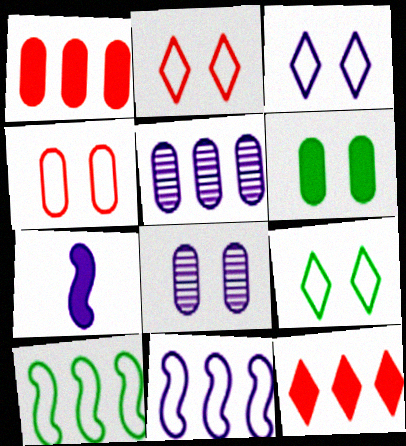[[2, 3, 9], 
[3, 5, 7], 
[4, 6, 8], 
[5, 10, 12], 
[6, 7, 12]]